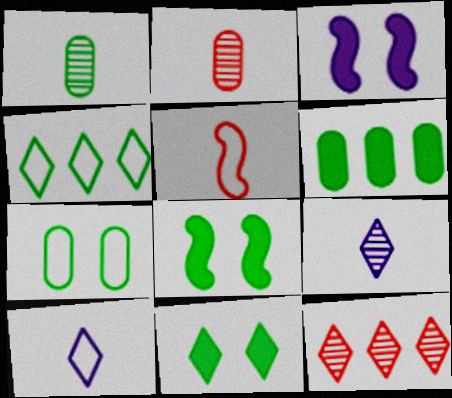[[1, 4, 8], 
[1, 6, 7], 
[2, 3, 4], 
[10, 11, 12]]